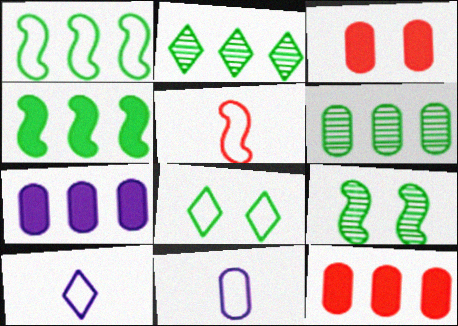[[3, 6, 11], 
[9, 10, 12]]